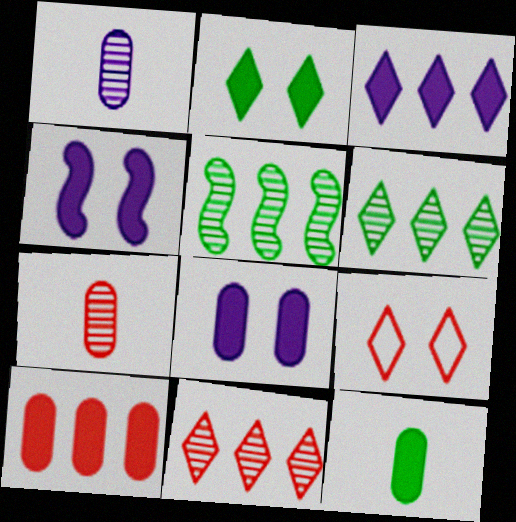[[8, 10, 12]]